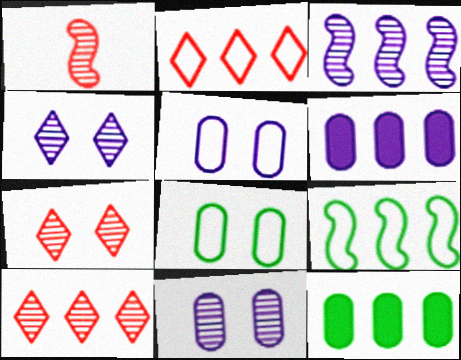[[2, 3, 12], 
[6, 9, 10]]